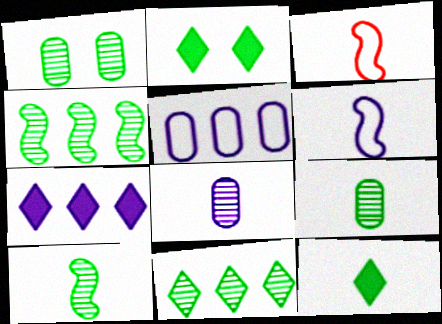[[1, 3, 7], 
[1, 10, 11], 
[3, 8, 12]]